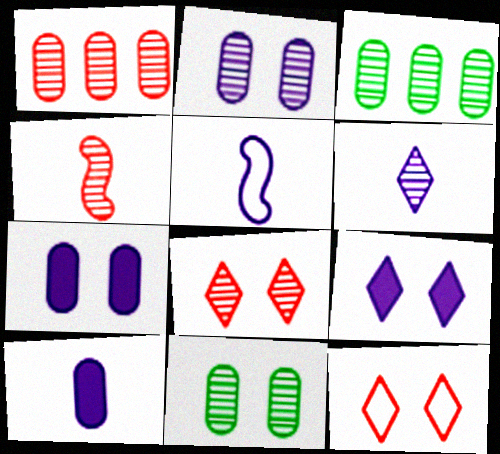[[1, 4, 8], 
[5, 6, 10]]